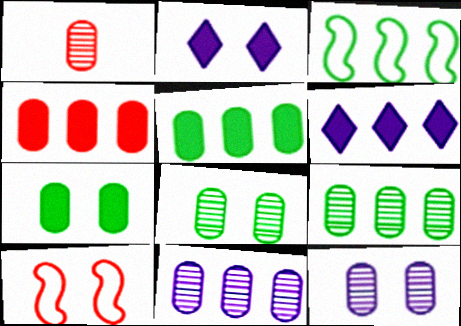[[1, 2, 3], 
[1, 8, 11], 
[1, 9, 12], 
[2, 8, 10]]